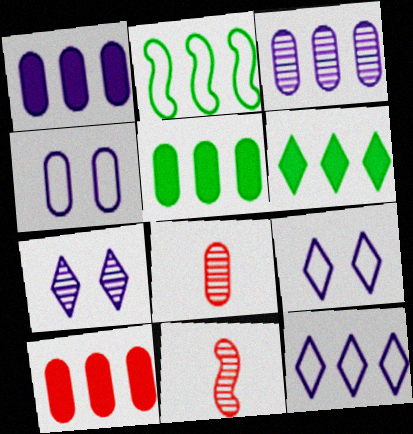[[1, 5, 10], 
[4, 5, 8], 
[4, 6, 11], 
[5, 9, 11]]